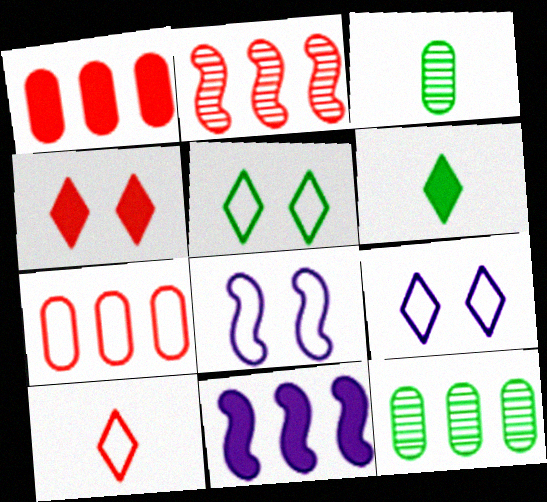[]